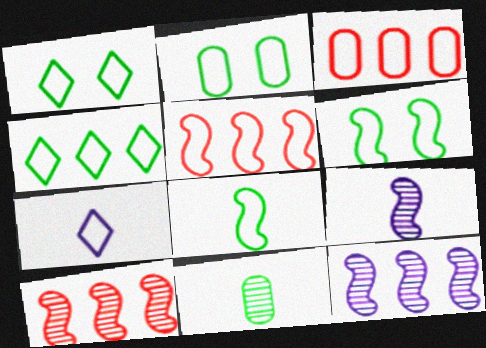[[1, 2, 6], 
[2, 4, 8], 
[2, 5, 7], 
[3, 6, 7]]